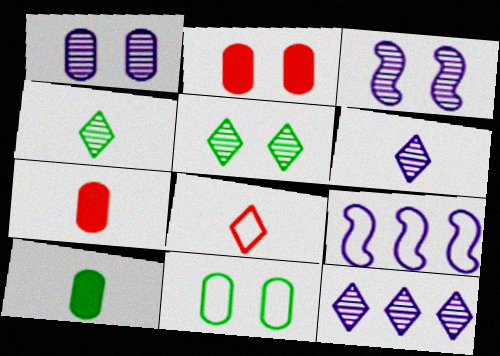[[1, 2, 11], 
[2, 4, 9], 
[5, 7, 9], 
[8, 9, 11]]